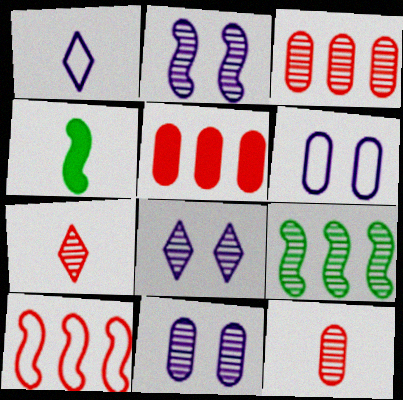[[1, 4, 12], 
[2, 4, 10], 
[2, 8, 11], 
[7, 9, 11], 
[8, 9, 12]]